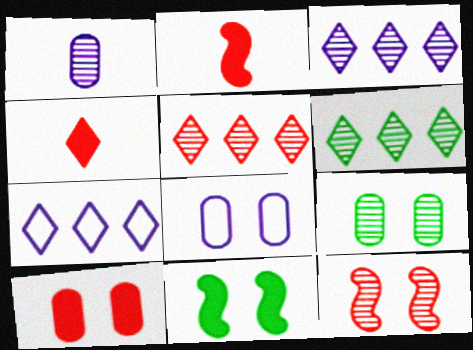[[1, 6, 12], 
[2, 6, 8], 
[2, 7, 9], 
[3, 5, 6], 
[8, 9, 10]]